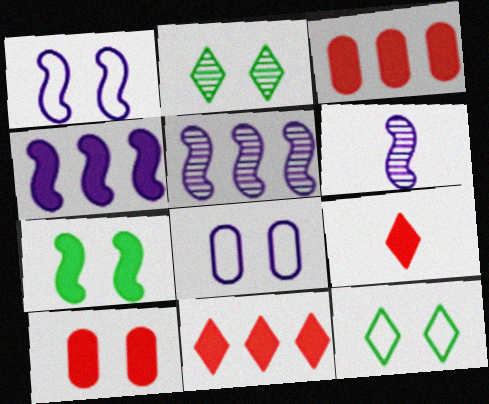[[1, 2, 10], 
[1, 4, 6], 
[3, 6, 12]]